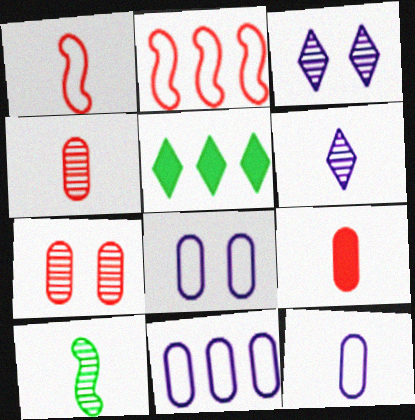[[4, 6, 10], 
[8, 11, 12]]